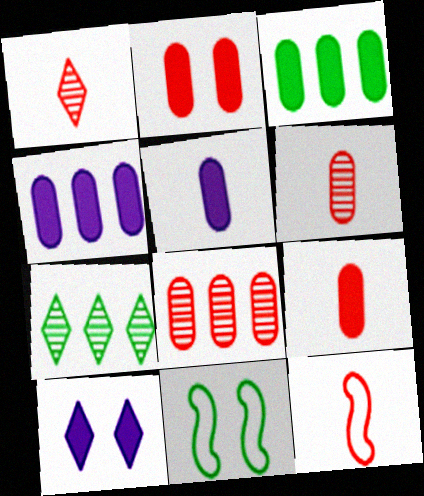[[1, 4, 11], 
[1, 9, 12], 
[2, 3, 5]]